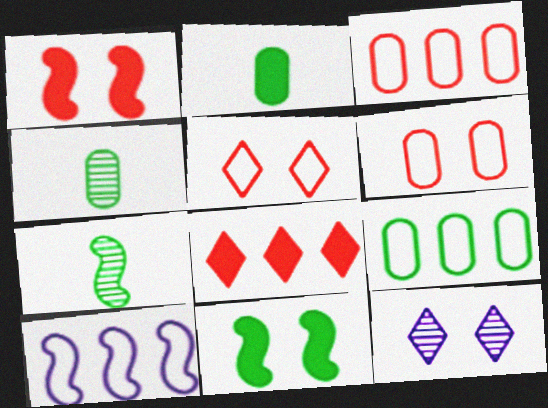[[1, 7, 10], 
[6, 11, 12]]